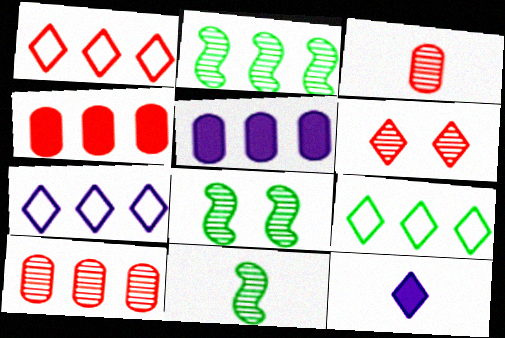[[1, 2, 5], 
[1, 7, 9], 
[2, 4, 7], 
[2, 8, 11], 
[6, 9, 12]]